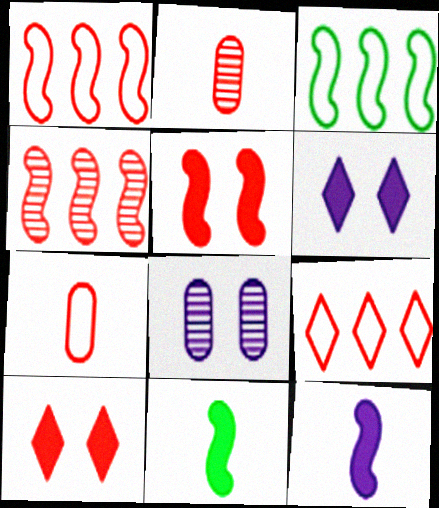[[1, 2, 10], 
[2, 3, 6], 
[2, 5, 9], 
[4, 7, 10], 
[8, 9, 11]]